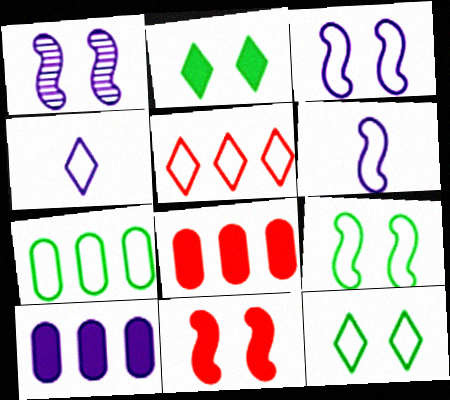[[1, 4, 10], 
[1, 9, 11], 
[4, 5, 12]]